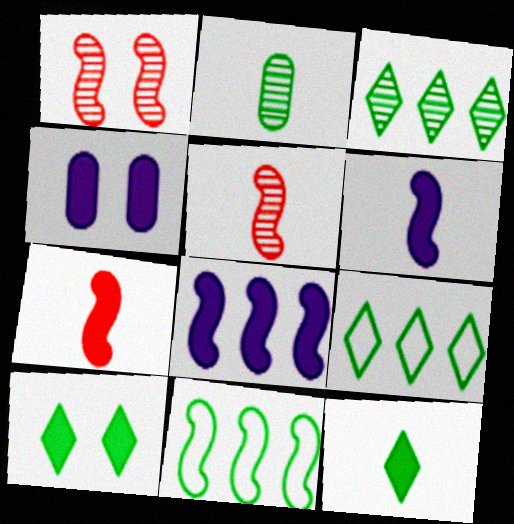[[1, 6, 11], 
[2, 10, 11], 
[4, 5, 9]]